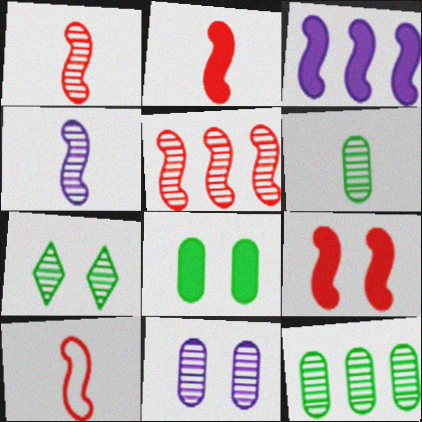[[1, 2, 10], 
[5, 9, 10]]